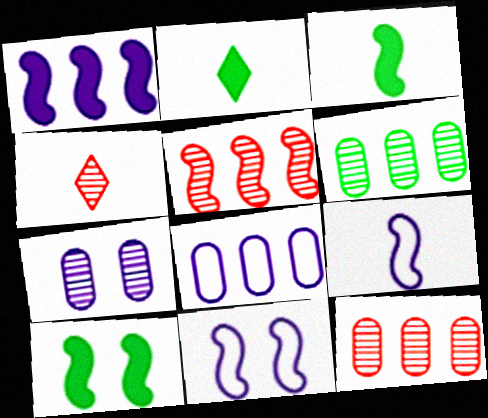[[2, 11, 12], 
[3, 5, 11], 
[4, 8, 10], 
[5, 9, 10]]